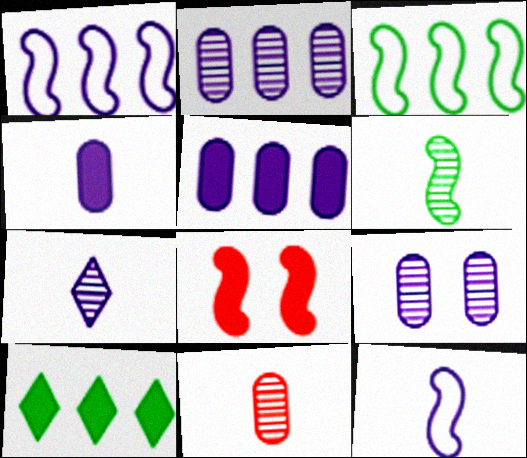[[1, 6, 8], 
[4, 7, 12], 
[4, 8, 10], 
[6, 7, 11]]